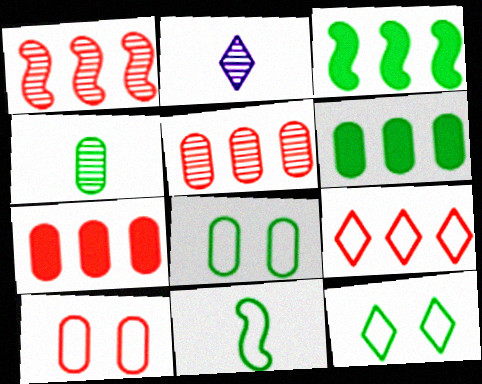[[1, 7, 9], 
[2, 3, 10], 
[3, 4, 12], 
[4, 6, 8]]